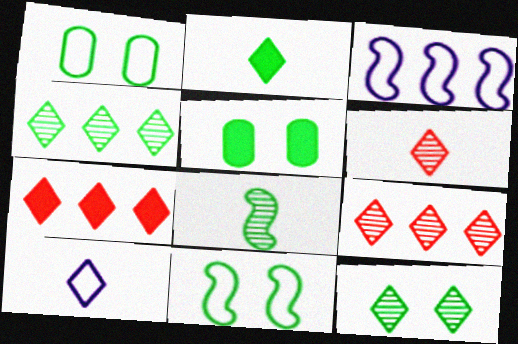[[2, 6, 10], 
[3, 5, 6], 
[5, 11, 12], 
[7, 10, 12]]